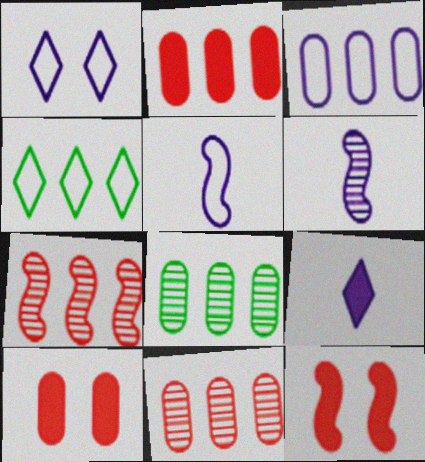[[1, 3, 5], 
[2, 3, 8], 
[4, 6, 10]]